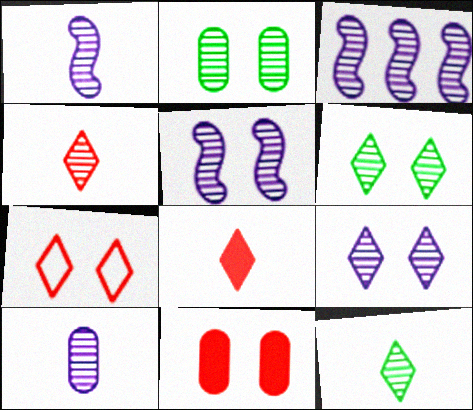[[1, 3, 5], 
[2, 3, 4], 
[3, 9, 10]]